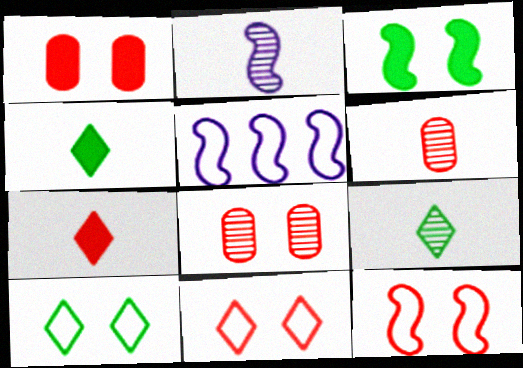[[1, 5, 9], 
[2, 6, 9], 
[4, 5, 8]]